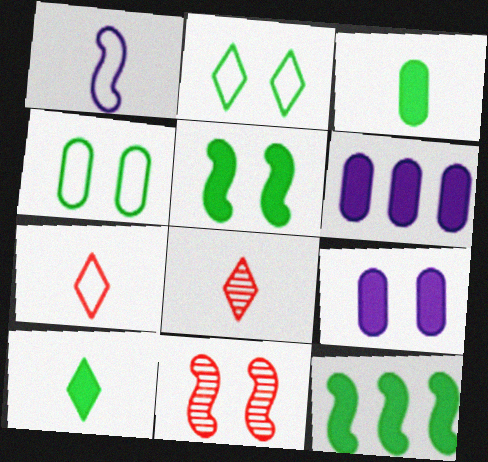[[1, 3, 8], 
[1, 11, 12], 
[2, 9, 11]]